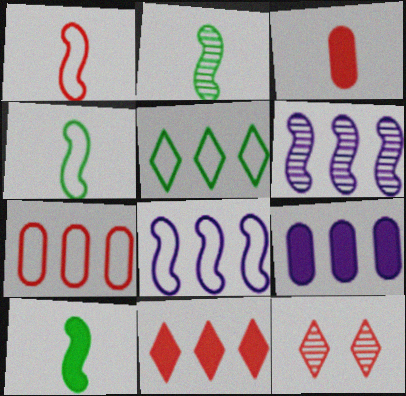[[2, 4, 10], 
[4, 9, 12], 
[5, 7, 8]]